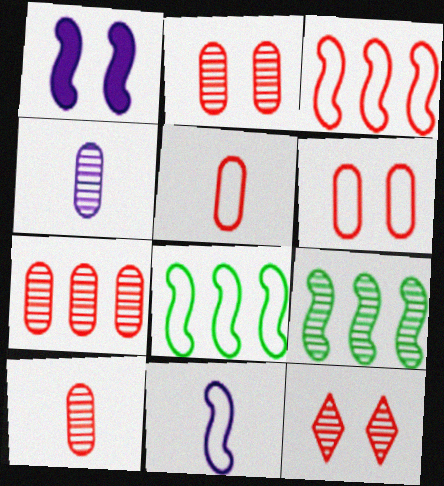[[2, 7, 10], 
[4, 9, 12]]